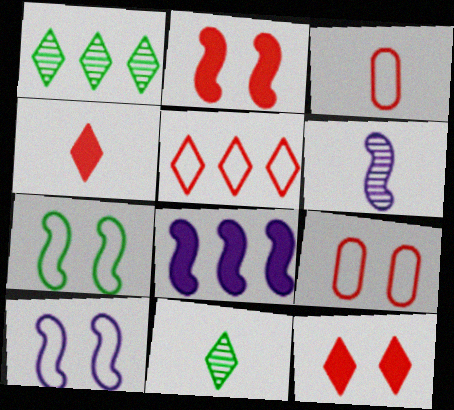[[6, 8, 10], 
[8, 9, 11]]